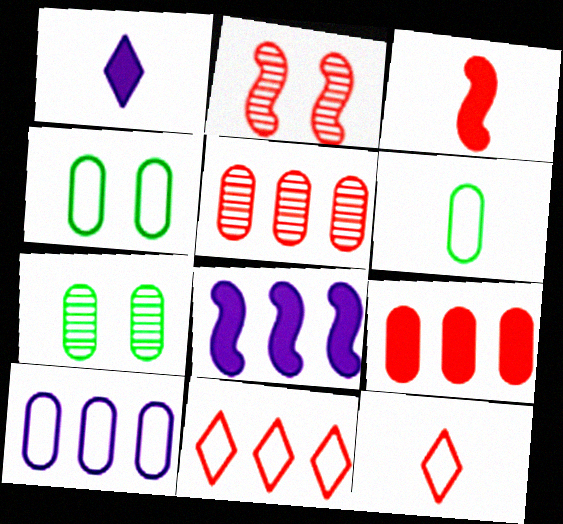[[2, 9, 12], 
[7, 8, 12]]